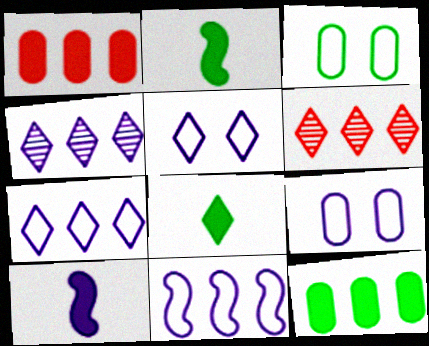[[2, 6, 9], 
[3, 6, 10], 
[4, 9, 10], 
[5, 6, 8], 
[6, 11, 12]]